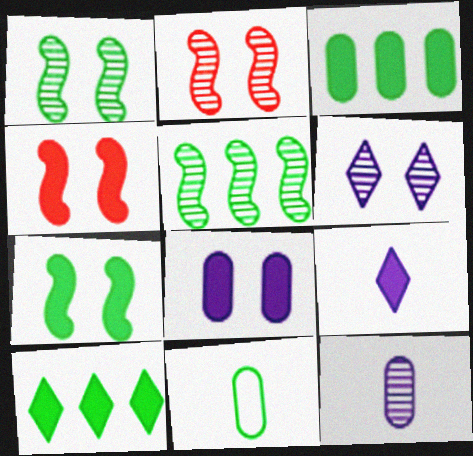[[1, 10, 11], 
[3, 4, 9]]